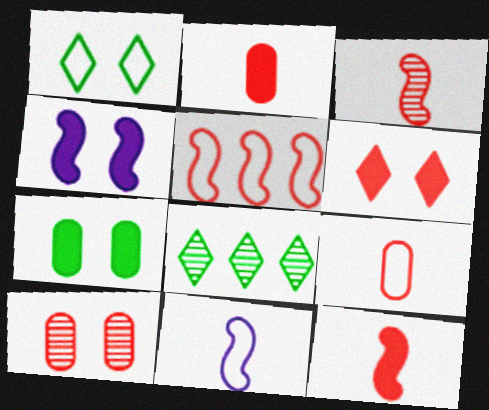[[1, 4, 10], 
[4, 6, 7], 
[4, 8, 9]]